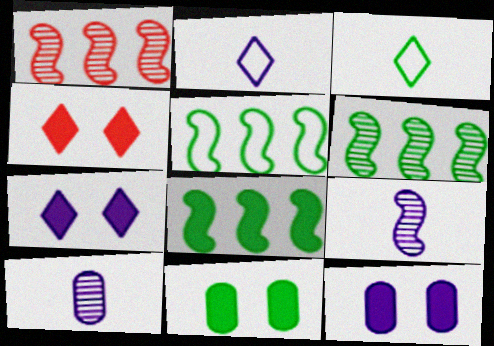[[1, 2, 11], 
[1, 3, 12], 
[3, 6, 11], 
[4, 5, 10], 
[5, 6, 8]]